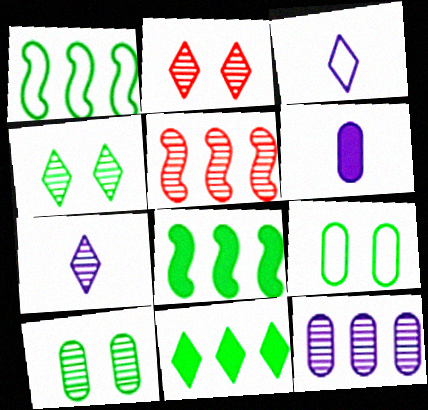[[1, 2, 6], 
[2, 3, 11], 
[5, 7, 10]]